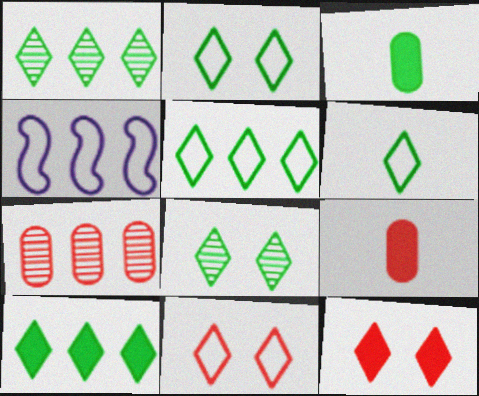[[1, 5, 10], 
[2, 5, 6], 
[4, 7, 10], 
[4, 8, 9], 
[6, 8, 10]]